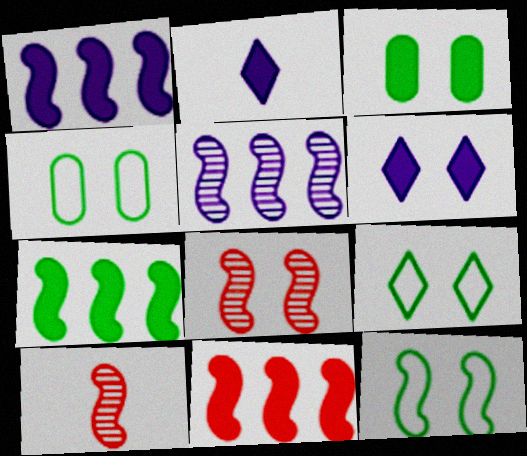[[1, 7, 11], 
[1, 10, 12], 
[2, 3, 11], 
[4, 6, 8], 
[4, 9, 12]]